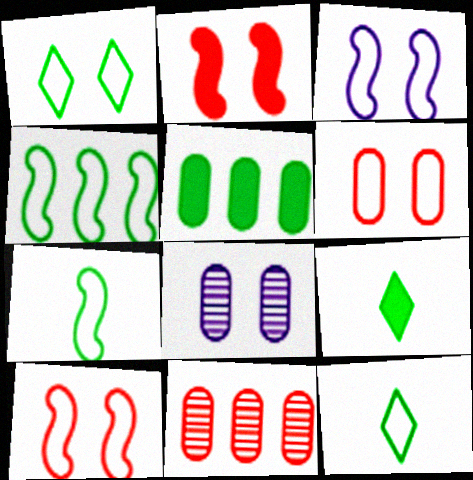[[1, 2, 8], 
[1, 3, 6], 
[3, 9, 11]]